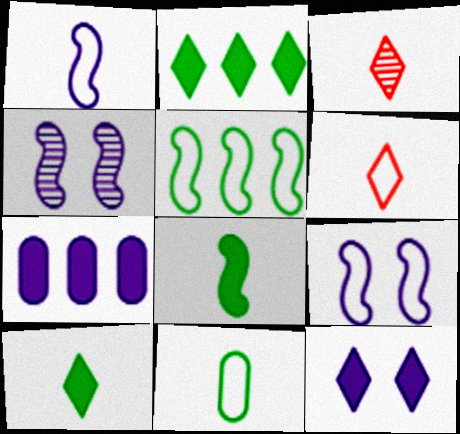[[1, 6, 11]]